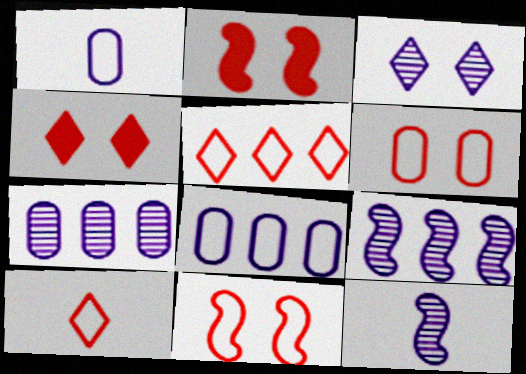[[3, 7, 12]]